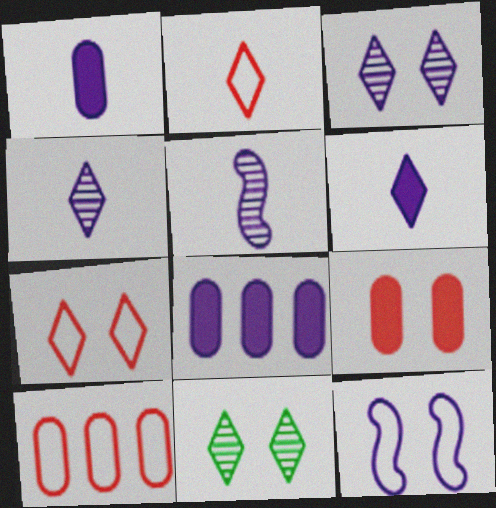[[4, 8, 12], 
[9, 11, 12]]